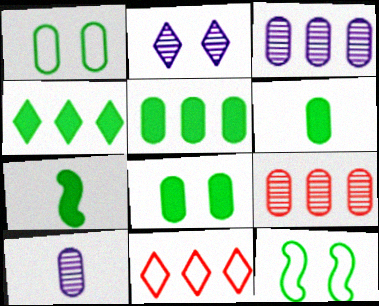[[4, 7, 8], 
[5, 6, 8]]